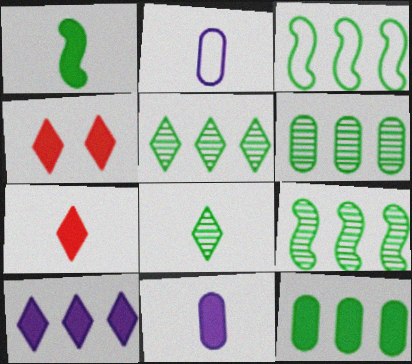[[1, 7, 11], 
[2, 4, 9], 
[3, 5, 12], 
[5, 6, 9]]